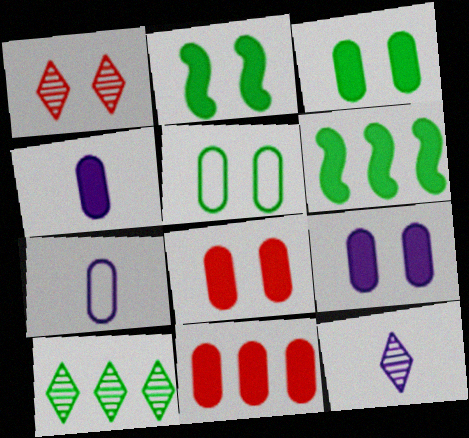[[1, 6, 7], 
[1, 10, 12], 
[3, 4, 11], 
[3, 8, 9]]